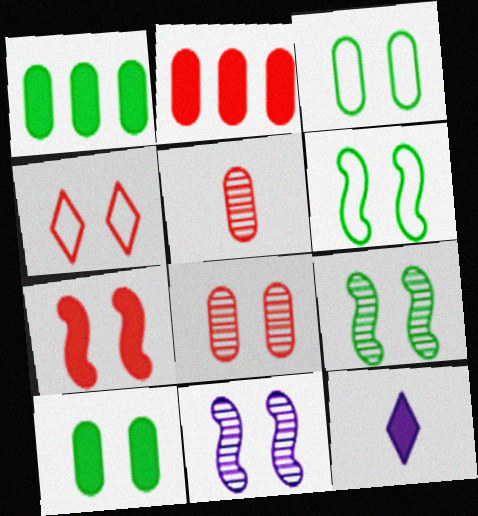[[1, 7, 12], 
[4, 7, 8], 
[4, 10, 11], 
[6, 7, 11]]